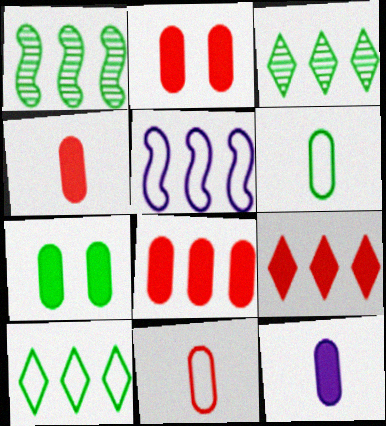[[2, 4, 8], 
[3, 5, 8], 
[7, 8, 12]]